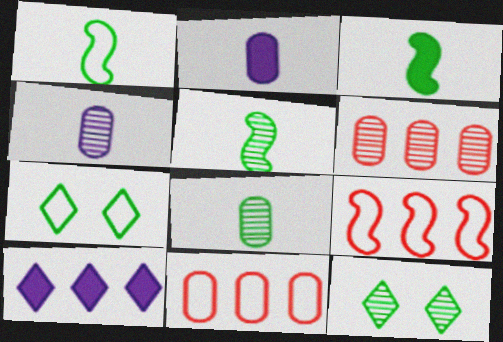[[1, 3, 5], 
[2, 9, 12]]